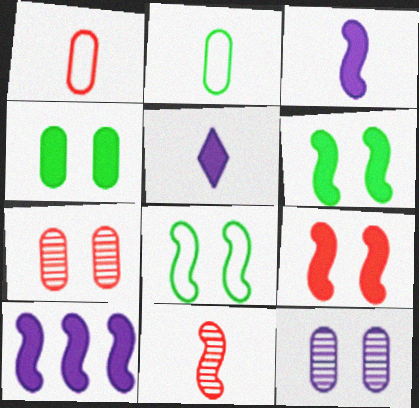[[2, 5, 11], 
[8, 10, 11]]